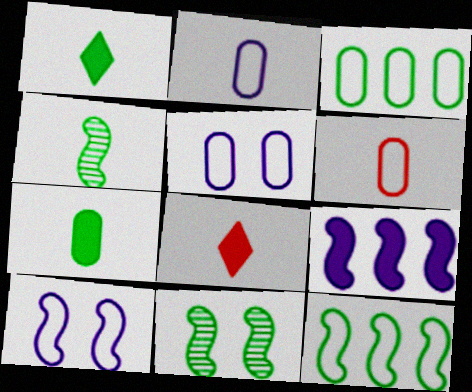[[1, 3, 11], 
[2, 4, 8], 
[3, 5, 6]]